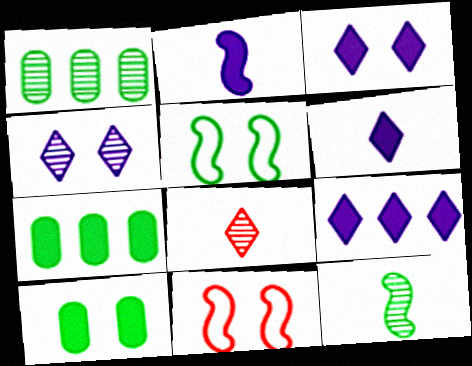[[1, 6, 11], 
[3, 6, 9], 
[4, 10, 11]]